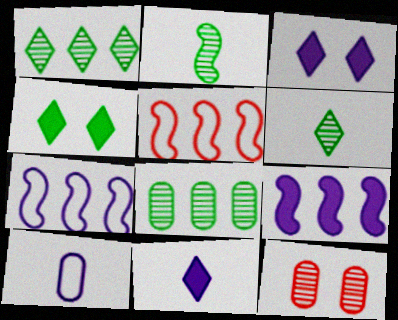[]